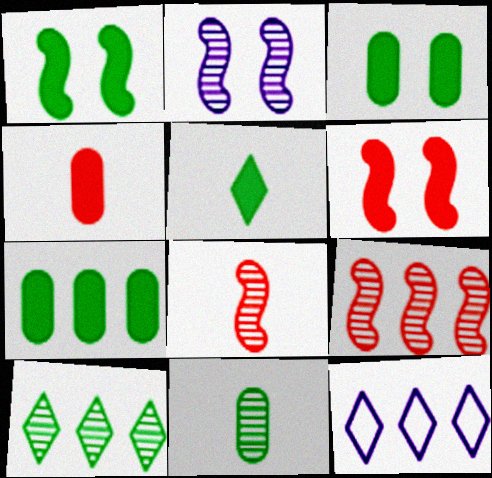[[1, 5, 7], 
[3, 8, 12], 
[6, 11, 12], 
[7, 9, 12]]